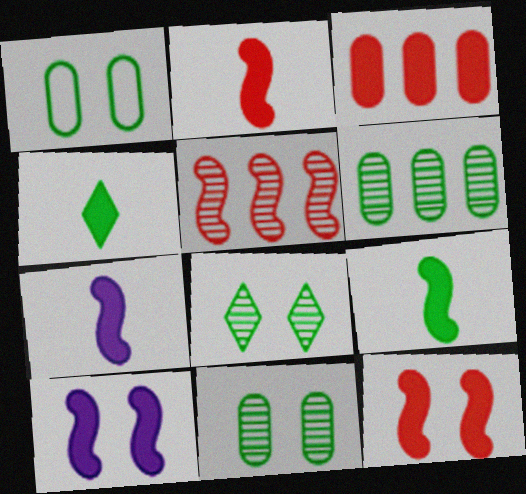[[2, 7, 9], 
[3, 4, 10]]